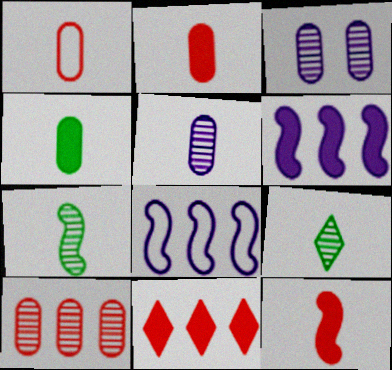[[1, 4, 5]]